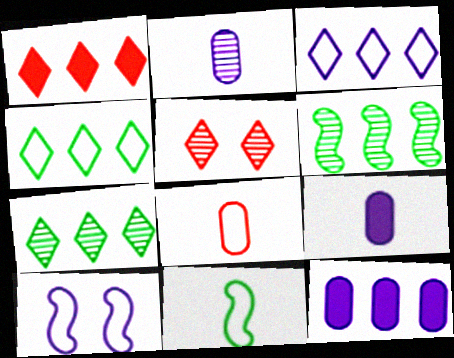[[1, 3, 7], 
[2, 5, 6], 
[4, 8, 10], 
[5, 11, 12]]